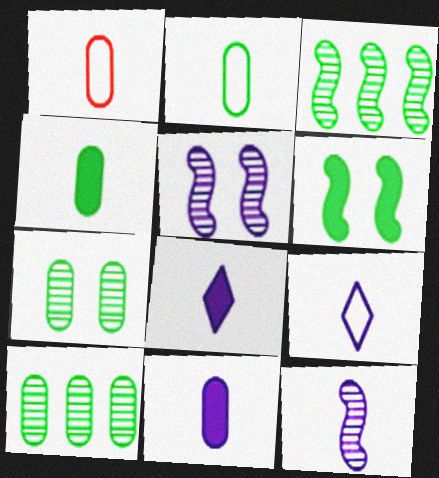[[9, 11, 12]]